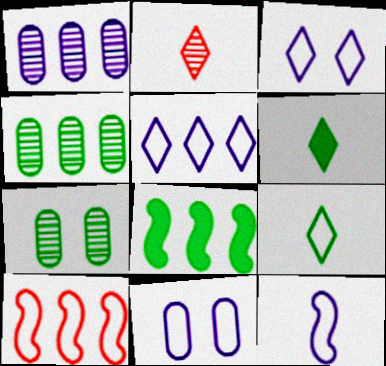[[2, 8, 11], 
[5, 11, 12], 
[7, 8, 9], 
[9, 10, 11]]